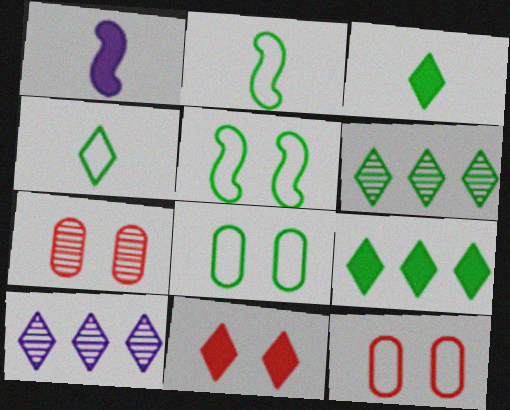[[1, 6, 12], 
[4, 10, 11]]